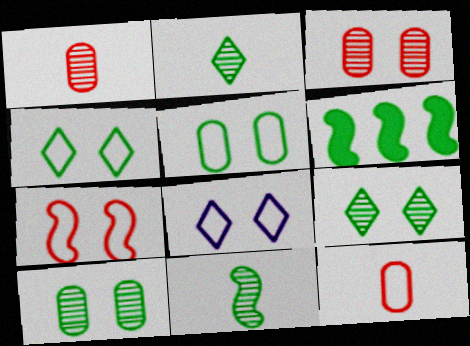[[1, 6, 8], 
[2, 5, 6], 
[5, 7, 8]]